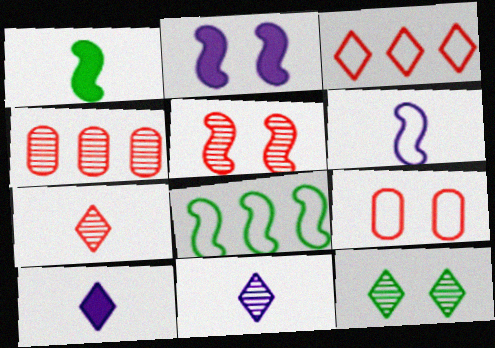[[2, 9, 12], 
[3, 10, 12], 
[4, 5, 7]]